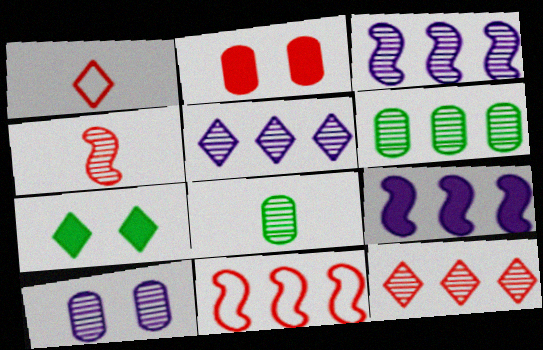[[1, 5, 7], 
[3, 6, 12]]